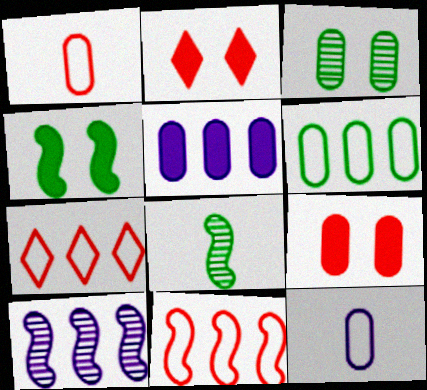[[1, 3, 5]]